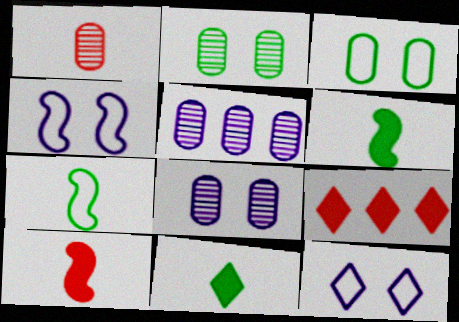[[1, 2, 5], 
[7, 8, 9]]